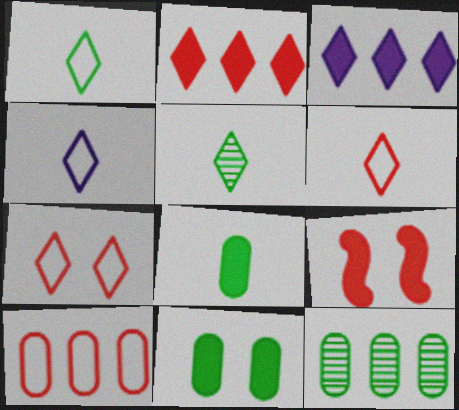[[1, 4, 6], 
[3, 5, 7], 
[3, 8, 9], 
[4, 9, 12]]